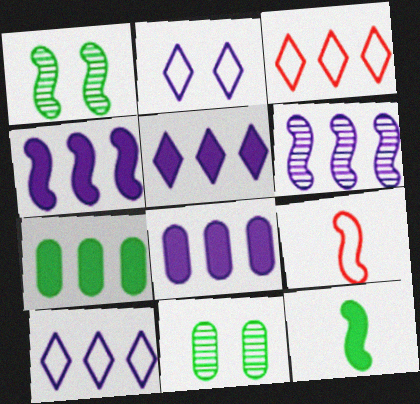[[1, 4, 9], 
[3, 6, 7], 
[4, 5, 8], 
[5, 9, 11], 
[6, 8, 10]]